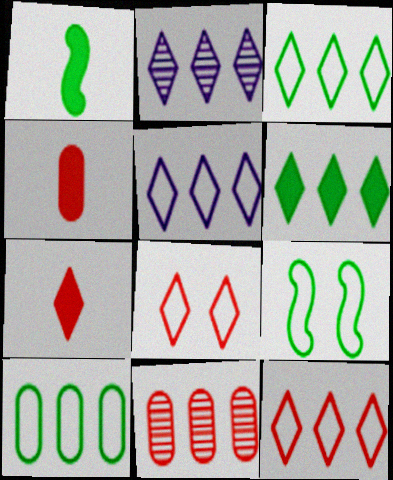[[2, 4, 9], 
[2, 6, 12], 
[3, 5, 12]]